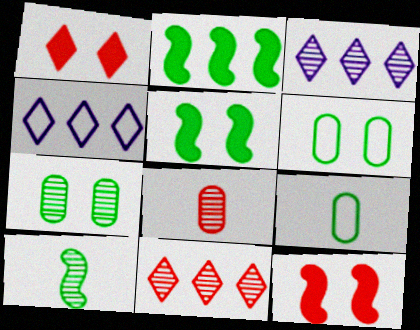[[3, 9, 12], 
[4, 5, 8]]